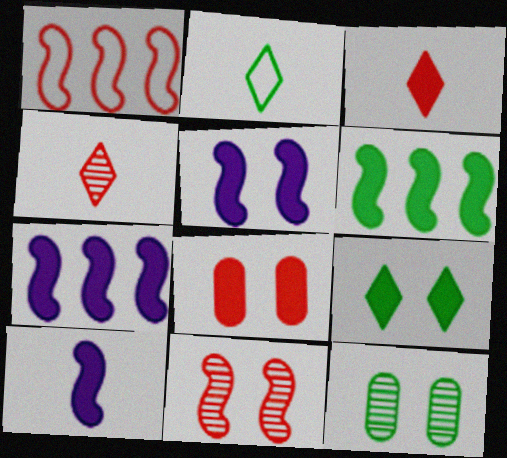[[1, 4, 8], 
[2, 6, 12], 
[5, 7, 10], 
[5, 8, 9]]